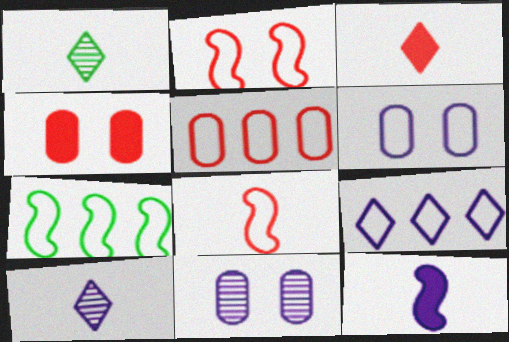[[3, 7, 11], 
[4, 7, 10], 
[5, 7, 9], 
[9, 11, 12]]